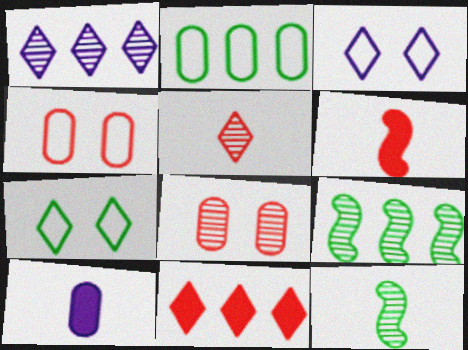[[1, 8, 12], 
[2, 8, 10]]